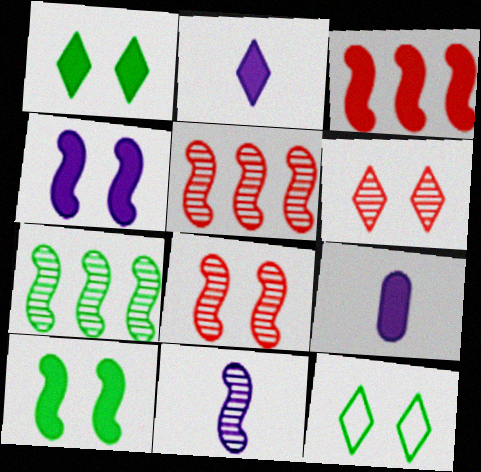[[1, 3, 9], 
[5, 9, 12], 
[7, 8, 11]]